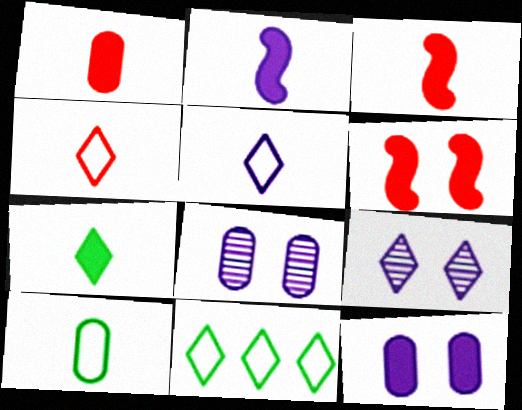[[1, 2, 7], 
[3, 8, 11]]